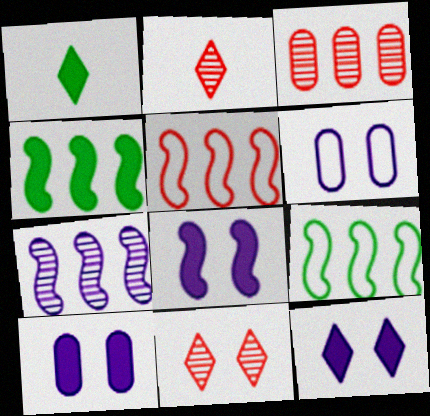[[2, 4, 6], 
[2, 9, 10], 
[4, 5, 7], 
[8, 10, 12]]